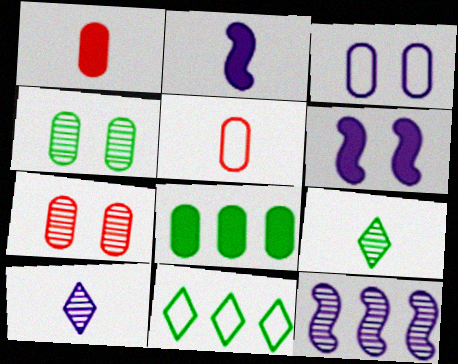[[2, 5, 9], 
[2, 7, 11], 
[7, 9, 12]]